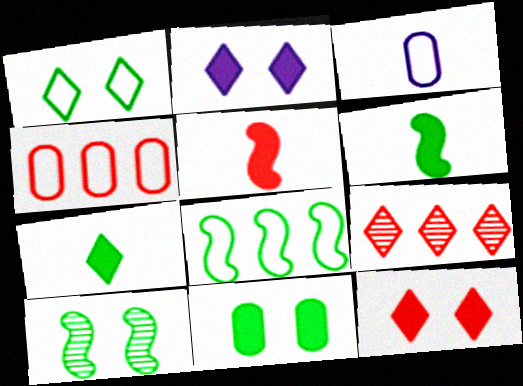[[1, 10, 11], 
[6, 8, 10]]